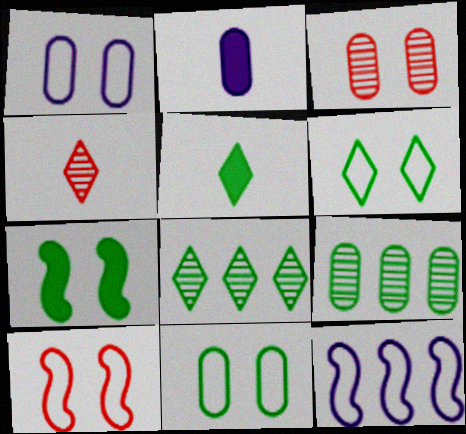[[1, 6, 10], 
[2, 8, 10], 
[3, 5, 12], 
[5, 6, 8]]